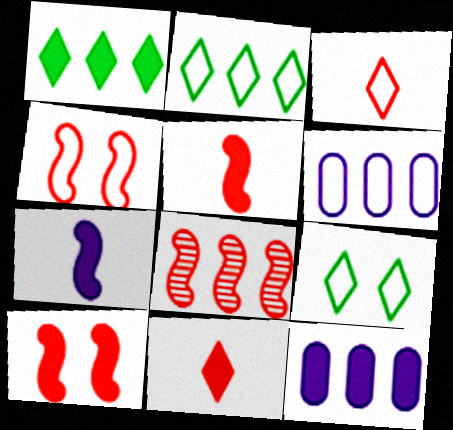[[1, 6, 8], 
[2, 8, 12], 
[4, 5, 8]]